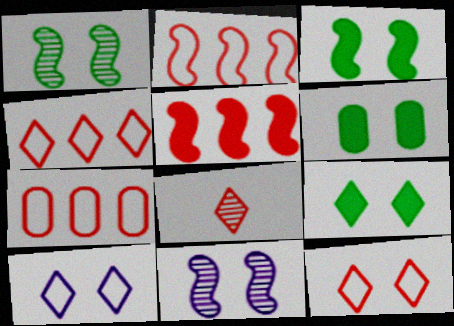[[2, 4, 7], 
[3, 6, 9], 
[6, 11, 12]]